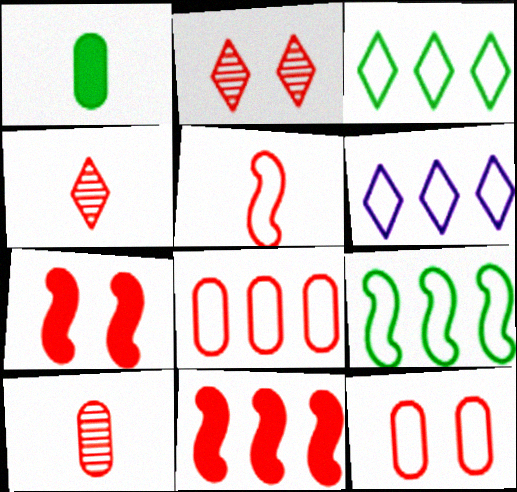[[2, 7, 12], 
[4, 7, 8], 
[4, 11, 12], 
[6, 8, 9]]